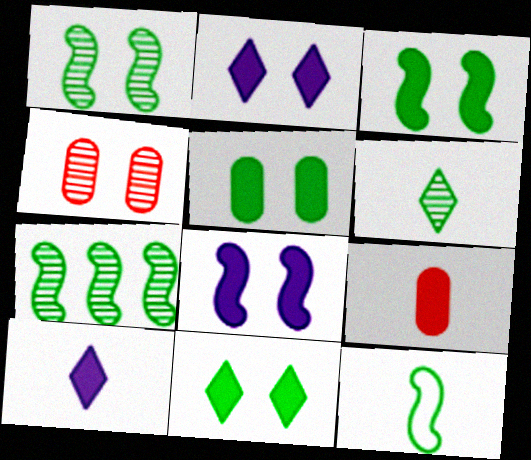[[3, 5, 11], 
[3, 7, 12]]